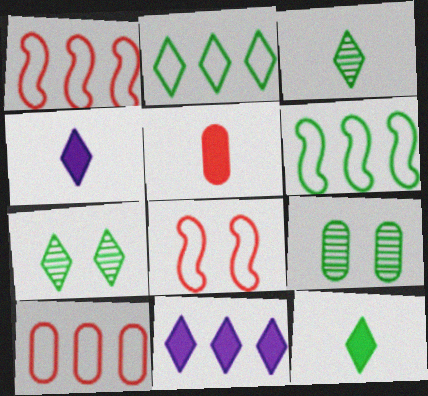[[1, 4, 9], 
[2, 7, 12], 
[6, 9, 12]]